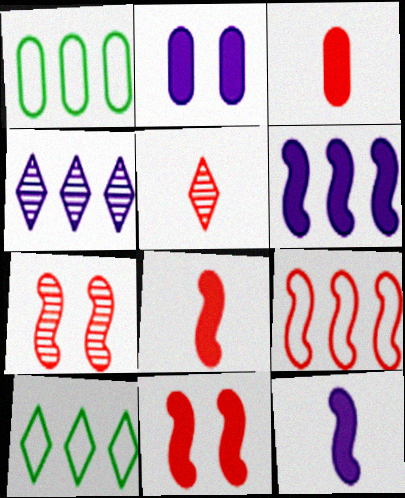[[7, 8, 9]]